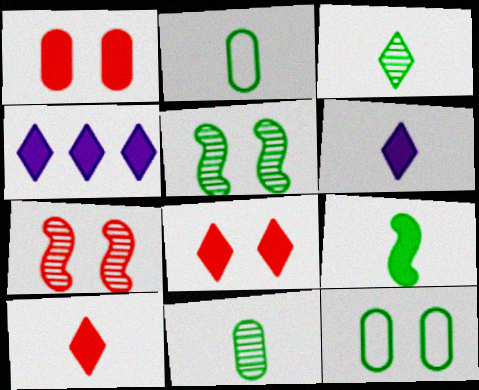[[1, 4, 9], 
[2, 3, 9], 
[2, 4, 7]]